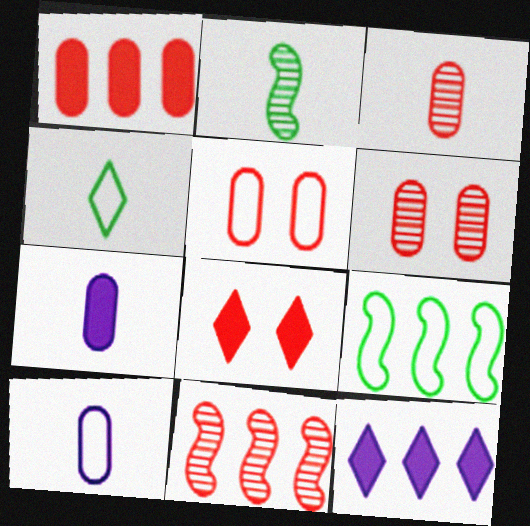[[1, 3, 5], 
[2, 5, 12]]